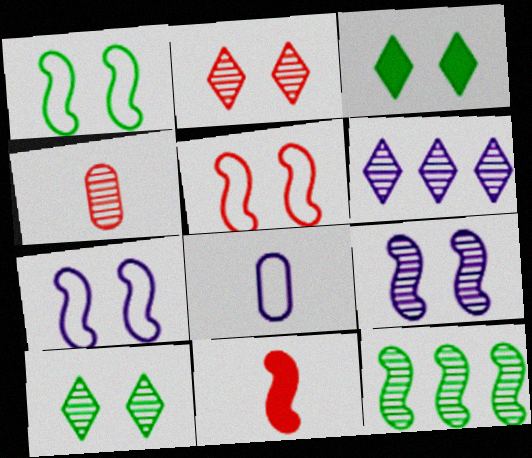[[1, 5, 7], 
[7, 11, 12]]